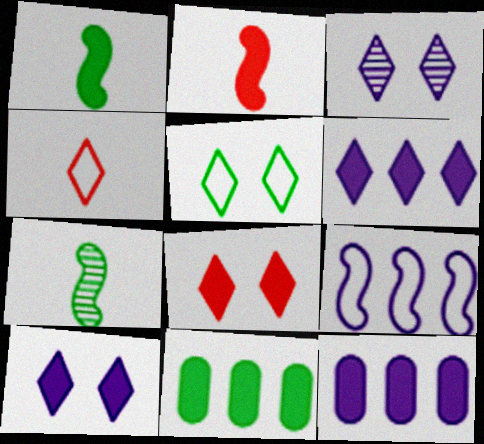[[1, 8, 12], 
[2, 10, 11], 
[3, 5, 8], 
[5, 7, 11]]